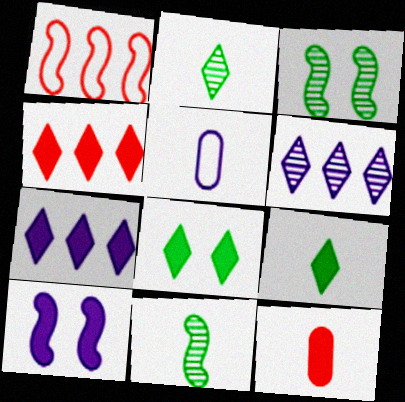[[1, 10, 11], 
[3, 4, 5], 
[5, 6, 10]]